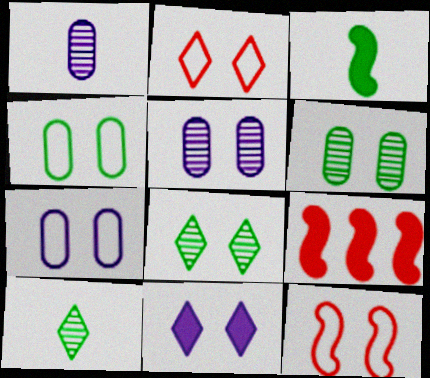[[2, 8, 11], 
[6, 11, 12], 
[7, 9, 10]]